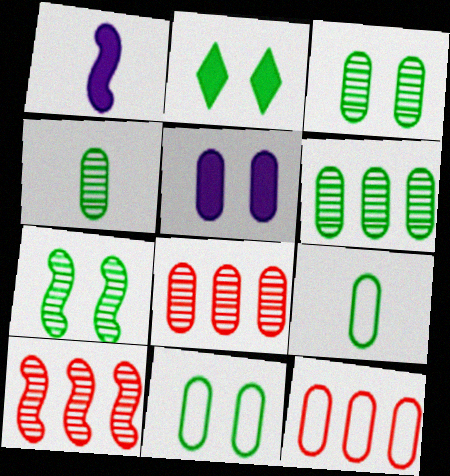[[2, 7, 11], 
[3, 4, 6], 
[4, 5, 12], 
[5, 8, 9]]